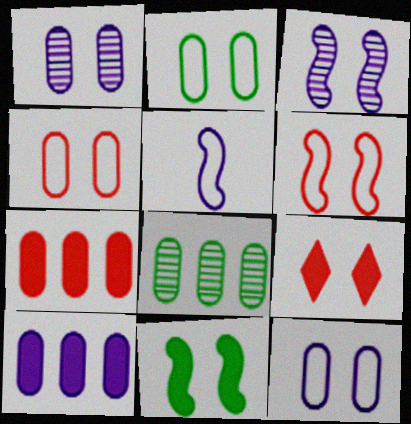[[2, 3, 9], 
[2, 4, 12], 
[3, 6, 11], 
[5, 8, 9]]